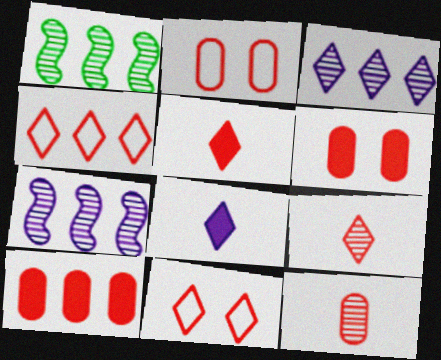[[1, 2, 8], 
[2, 10, 12]]